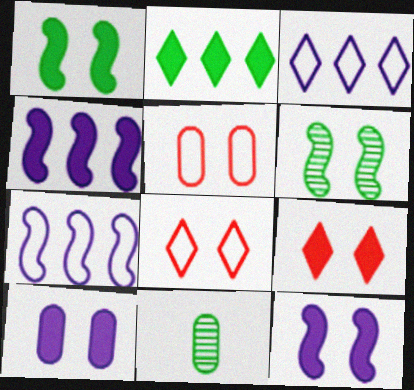[[1, 9, 10], 
[4, 8, 11], 
[6, 8, 10], 
[7, 9, 11]]